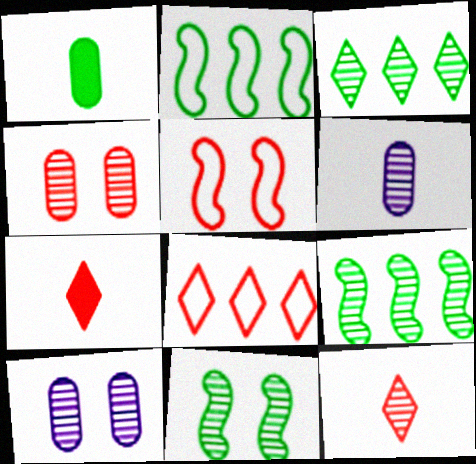[[2, 7, 10], 
[9, 10, 12]]